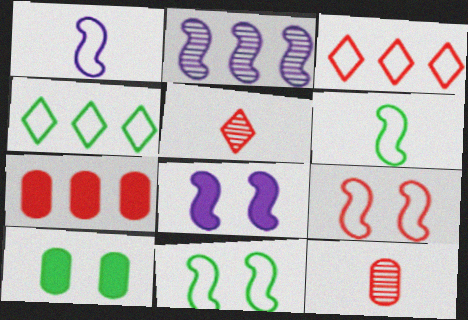[[1, 2, 8], 
[2, 4, 7], 
[4, 8, 12], 
[5, 7, 9]]